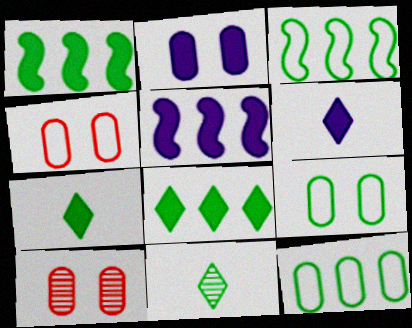[[1, 9, 11], 
[2, 5, 6], 
[2, 9, 10], 
[3, 6, 10], 
[4, 5, 11]]